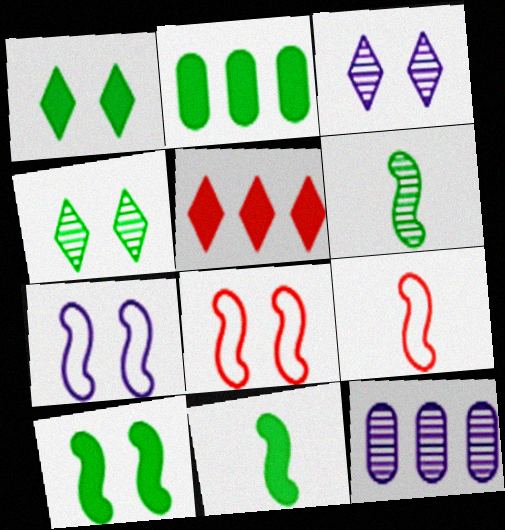[[1, 2, 11], 
[1, 9, 12], 
[2, 3, 9]]